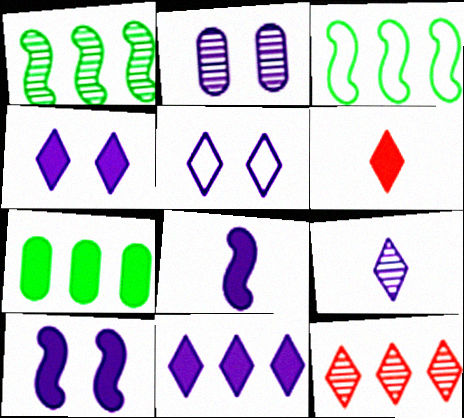[[2, 3, 6], 
[2, 5, 10], 
[5, 9, 11], 
[6, 7, 10]]